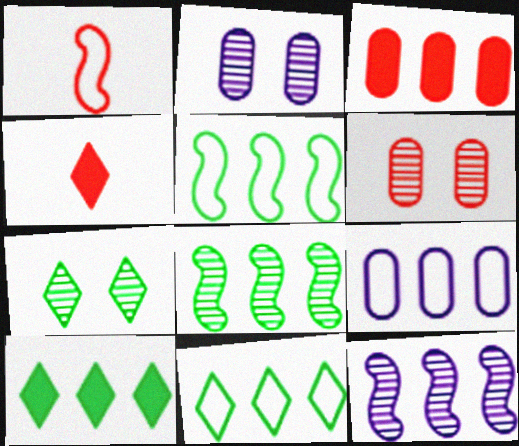[[1, 2, 10], 
[2, 4, 5], 
[3, 11, 12]]